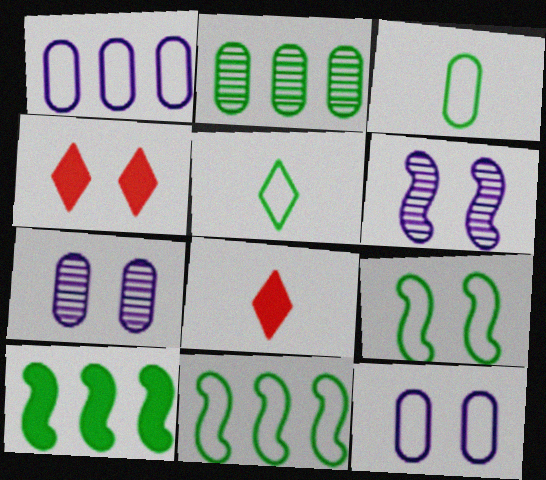[[4, 7, 9], 
[7, 8, 11]]